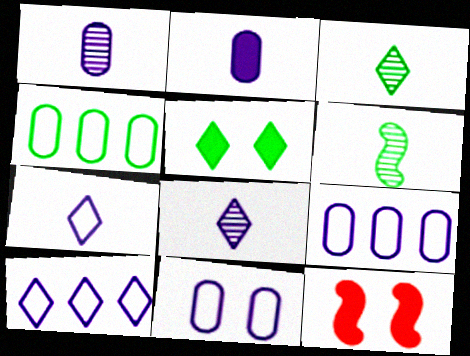[[3, 9, 12], 
[4, 5, 6], 
[4, 8, 12]]